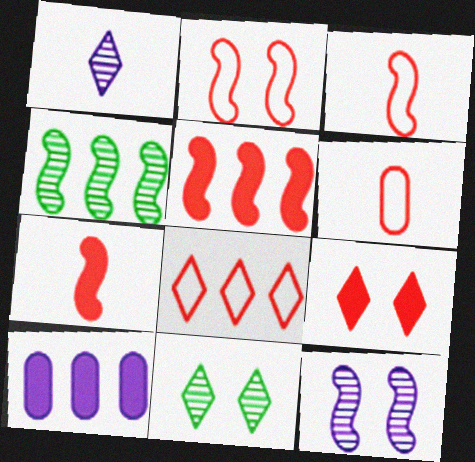[[2, 6, 8], 
[3, 10, 11], 
[4, 8, 10]]